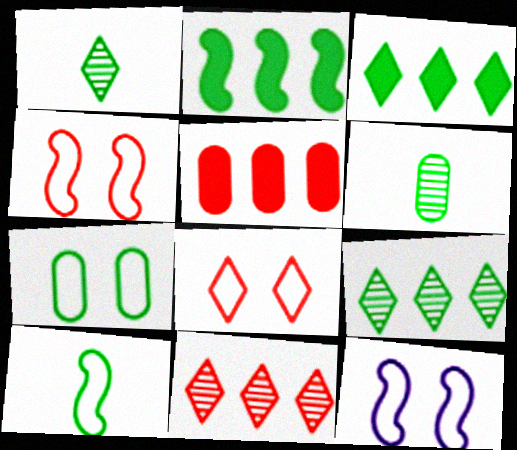[[1, 2, 7], 
[1, 5, 12], 
[7, 8, 12]]